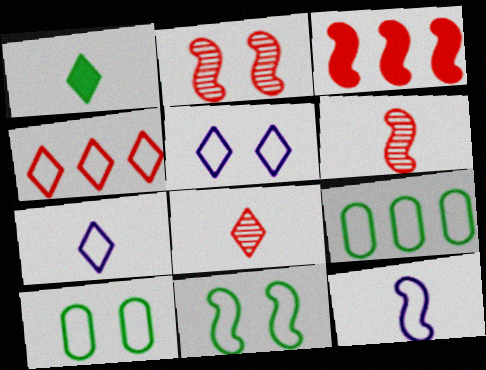[[1, 7, 8], 
[4, 10, 12]]